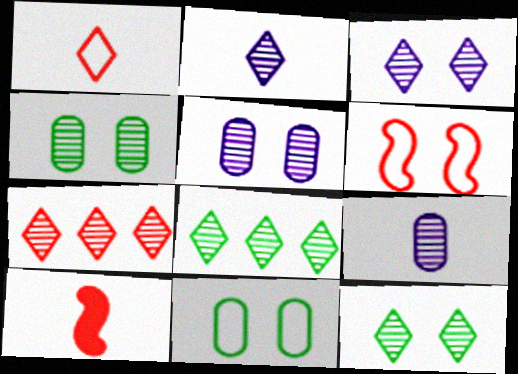[[2, 7, 12]]